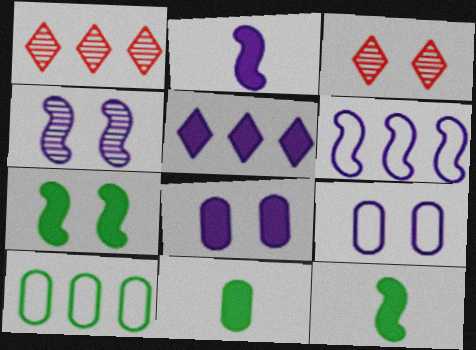[[1, 9, 12], 
[2, 3, 10], 
[2, 4, 6], 
[2, 5, 8], 
[3, 6, 11], 
[3, 7, 9]]